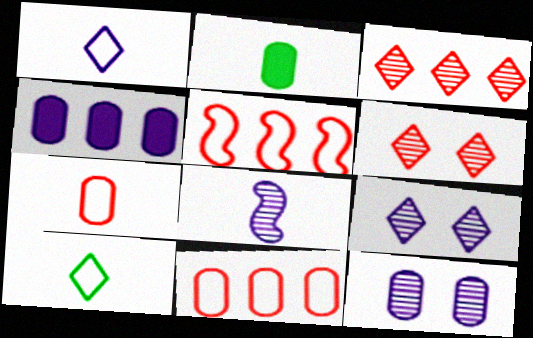[[2, 5, 9], 
[2, 11, 12]]